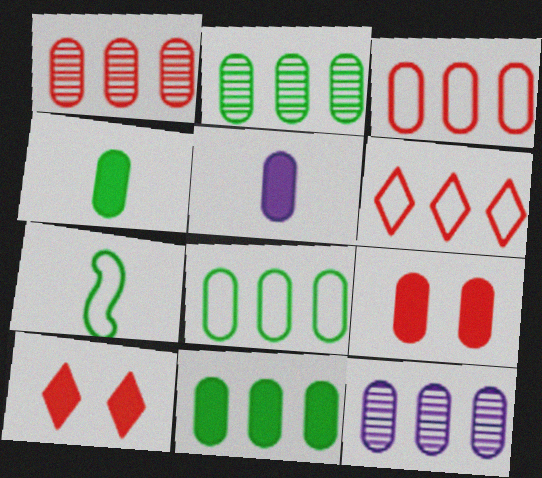[[1, 2, 12], 
[2, 8, 11], 
[3, 11, 12], 
[5, 9, 11], 
[7, 10, 12]]